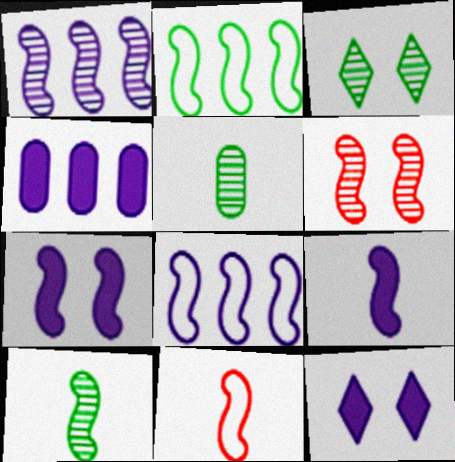[[1, 6, 10], 
[2, 6, 9], 
[3, 4, 11], 
[4, 9, 12], 
[9, 10, 11]]